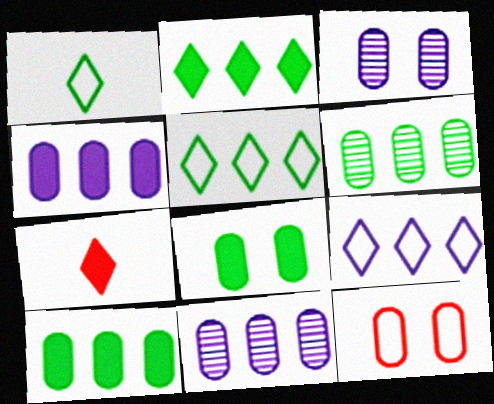[[3, 8, 12]]